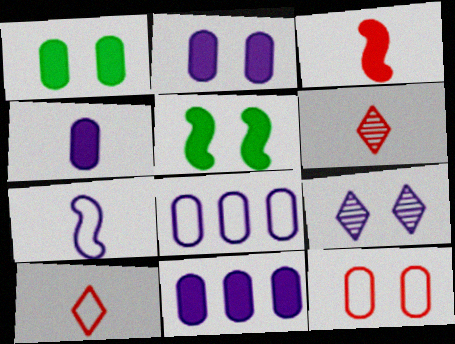[[2, 4, 11], 
[5, 6, 8], 
[5, 9, 12], 
[7, 9, 11]]